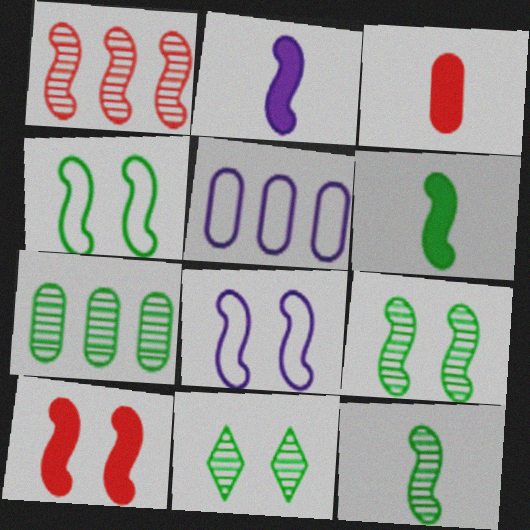[[1, 2, 4], 
[1, 6, 8], 
[7, 11, 12], 
[8, 9, 10]]